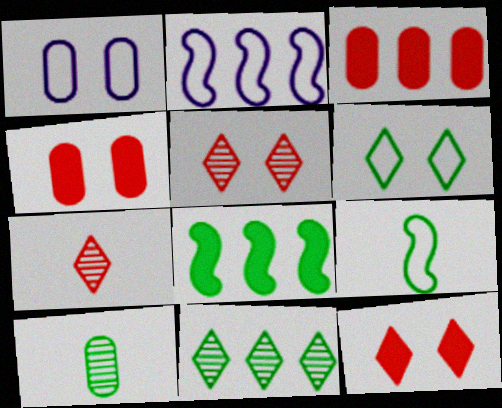[[1, 3, 10], 
[1, 7, 8], 
[2, 3, 11], 
[2, 10, 12], 
[6, 8, 10]]